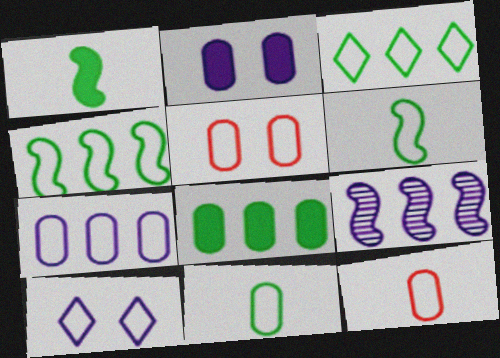[[4, 10, 12], 
[5, 7, 11]]